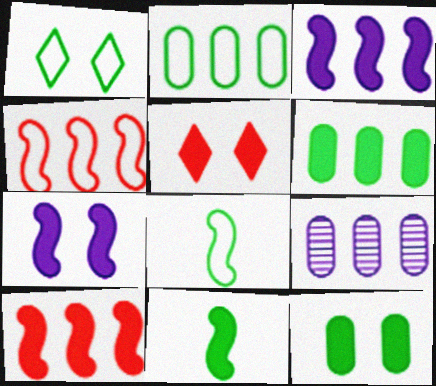[[1, 2, 8], 
[5, 7, 12], 
[5, 8, 9], 
[7, 10, 11]]